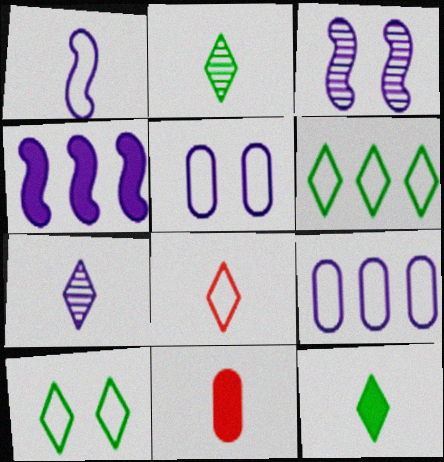[[1, 2, 11], 
[1, 3, 4], 
[3, 6, 11], 
[4, 5, 7], 
[7, 8, 12]]